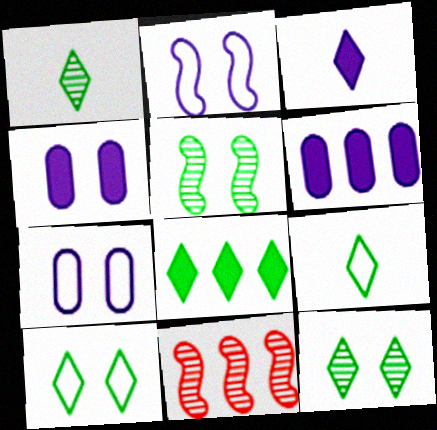[[1, 8, 10], 
[4, 9, 11], 
[8, 9, 12]]